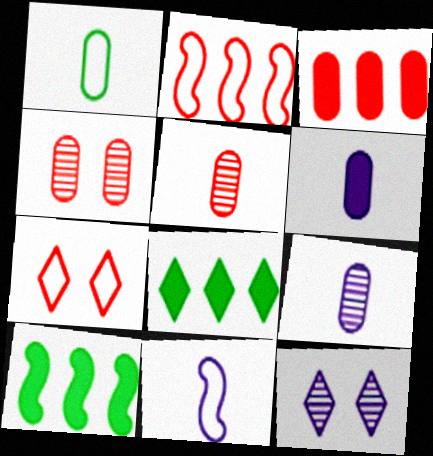[[1, 5, 6], 
[4, 8, 11], 
[7, 9, 10]]